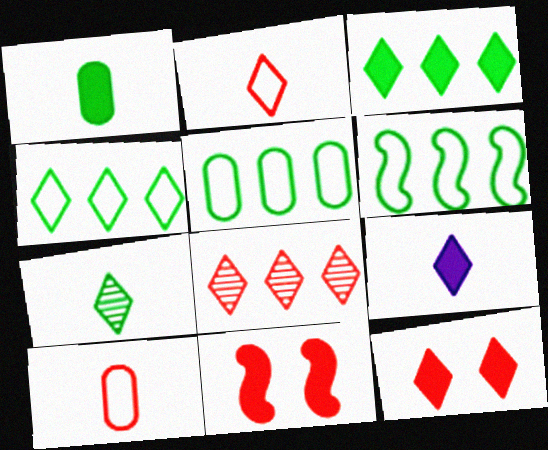[[2, 7, 9], 
[2, 8, 12], 
[3, 9, 12], 
[4, 5, 6], 
[8, 10, 11]]